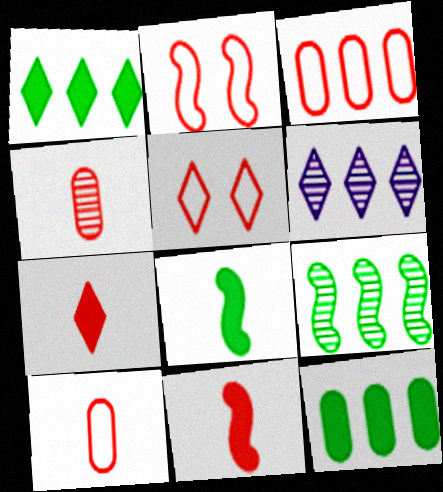[]